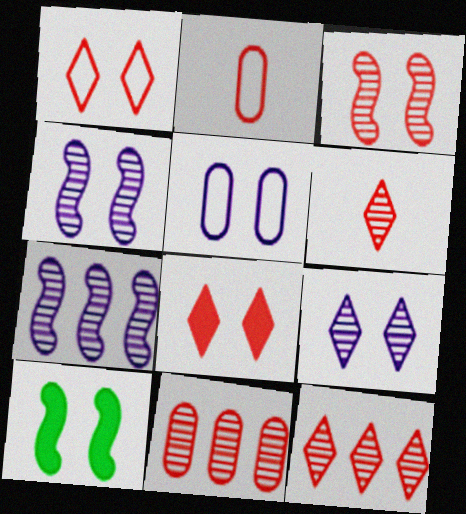[[3, 6, 11]]